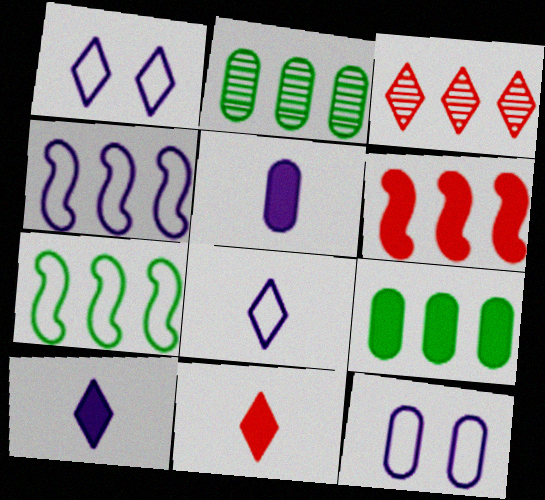[[3, 4, 9], 
[4, 8, 12]]